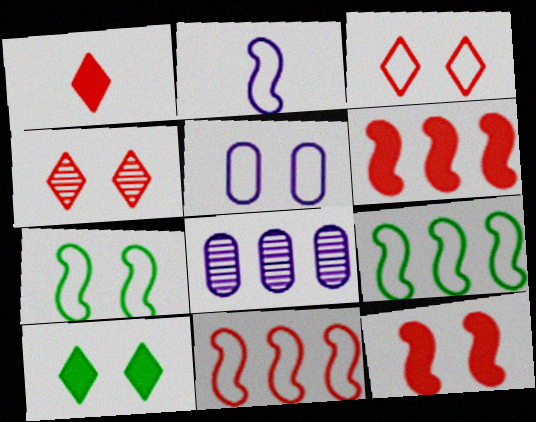[[1, 7, 8], 
[2, 7, 11], 
[3, 5, 7]]